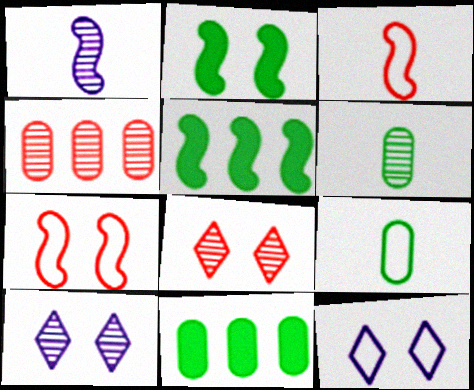[[1, 5, 7], 
[3, 10, 11]]